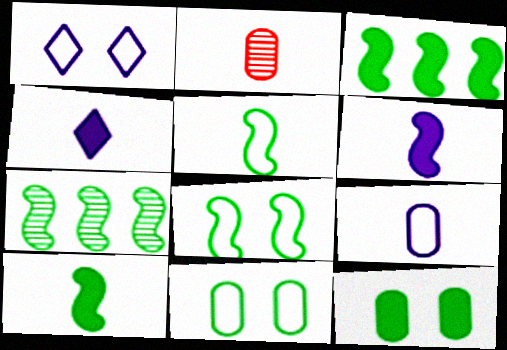[[1, 2, 3], 
[2, 4, 5], 
[7, 8, 10]]